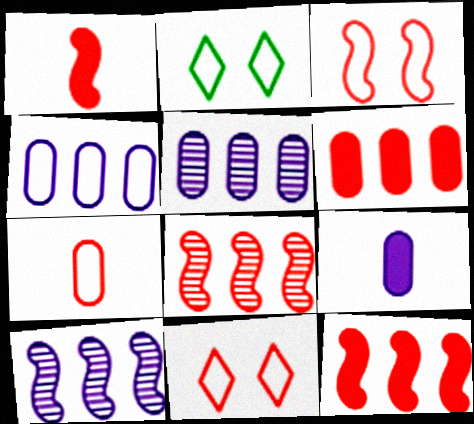[[1, 2, 5], 
[1, 3, 8], 
[2, 8, 9]]